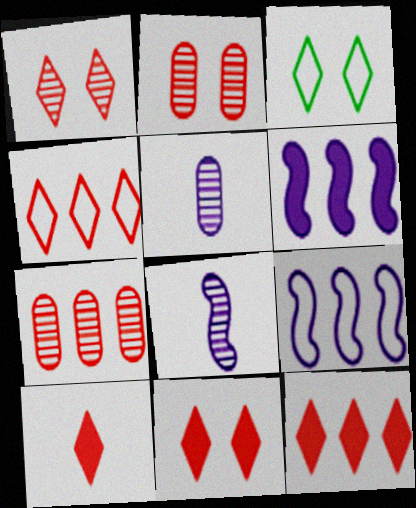[[1, 4, 10], 
[10, 11, 12]]